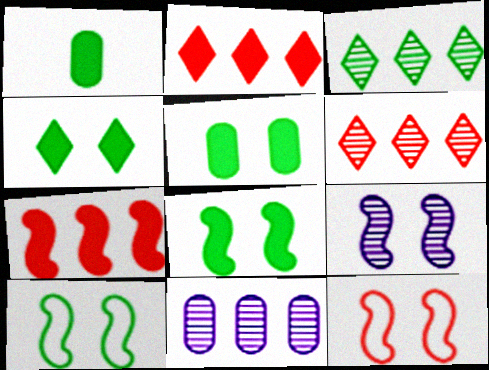[[1, 3, 10], 
[4, 5, 8], 
[8, 9, 12]]